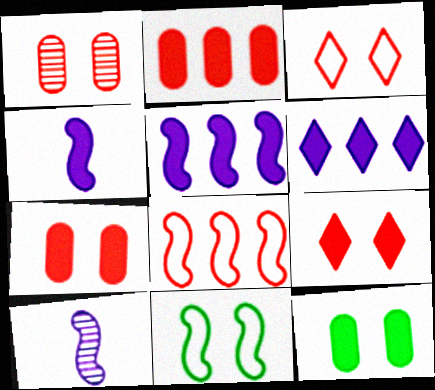[]